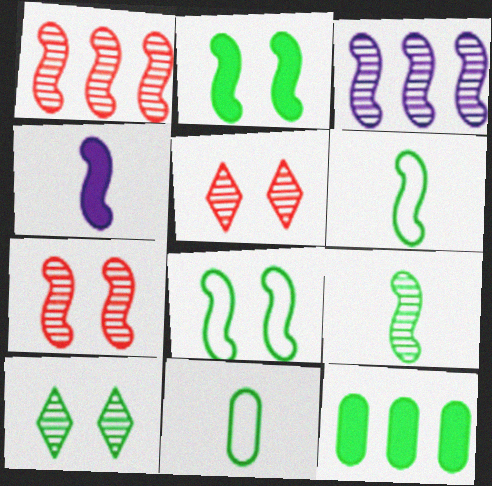[[1, 4, 8], 
[3, 7, 9], 
[6, 10, 12]]